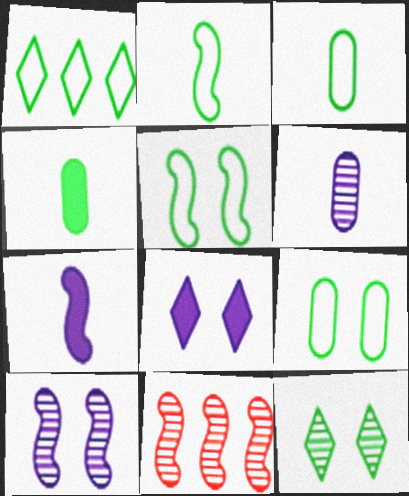[[1, 2, 9], 
[1, 3, 5], 
[3, 8, 11], 
[5, 7, 11], 
[6, 11, 12]]